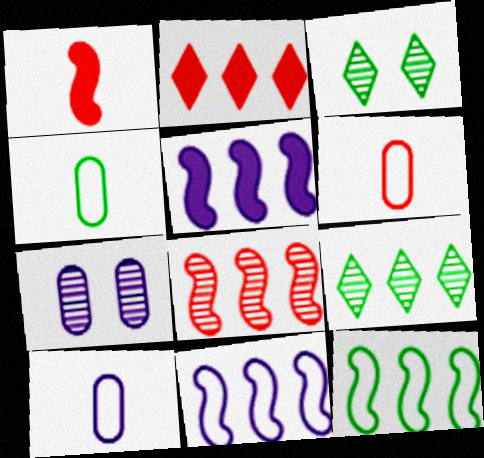[[3, 5, 6], 
[4, 6, 10], 
[5, 8, 12]]